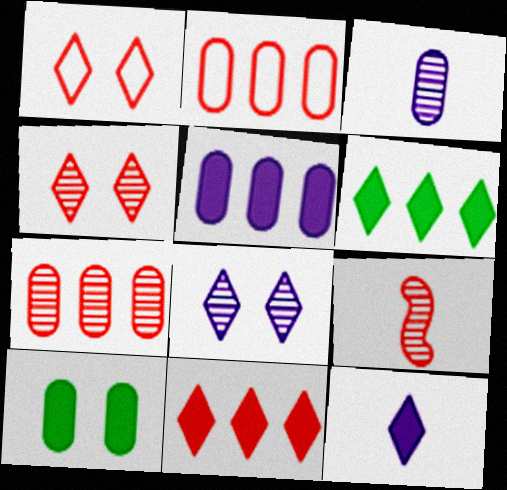[[2, 3, 10], 
[4, 7, 9]]